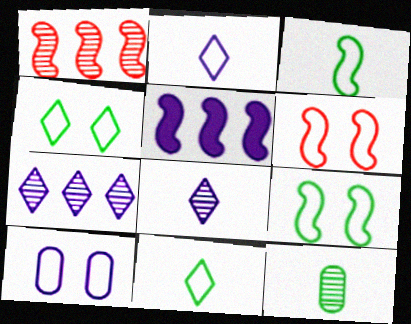[[4, 6, 10], 
[5, 8, 10]]